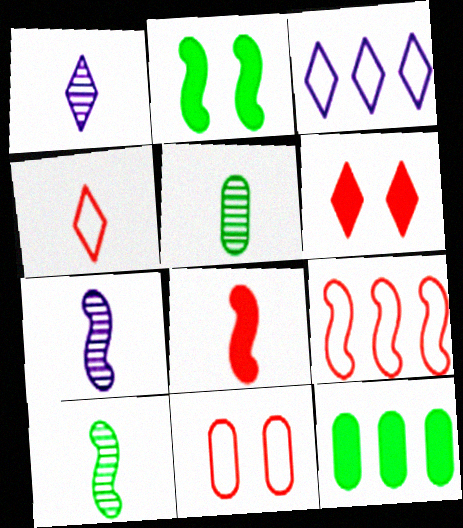[[2, 7, 9], 
[4, 9, 11]]